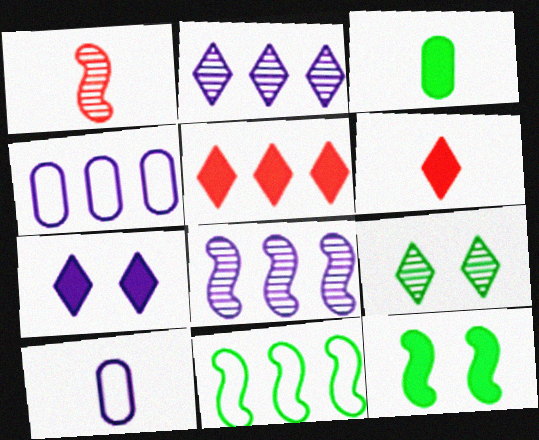[[3, 9, 11], 
[7, 8, 10]]